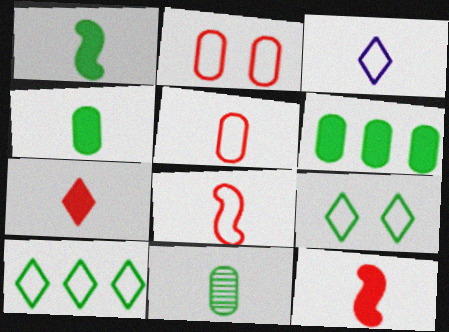[[3, 11, 12]]